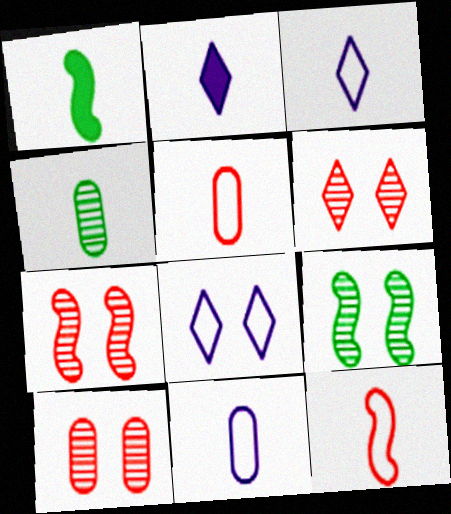[[2, 4, 12], 
[6, 7, 10]]